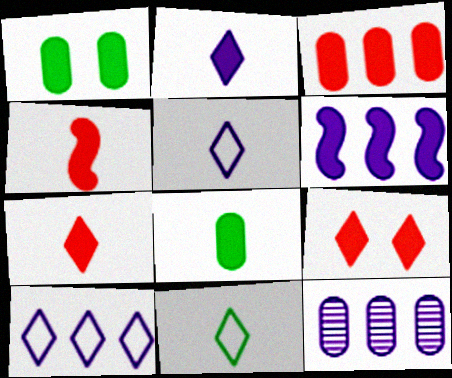[[1, 6, 7], 
[2, 4, 8], 
[3, 4, 9], 
[6, 8, 9], 
[6, 10, 12]]